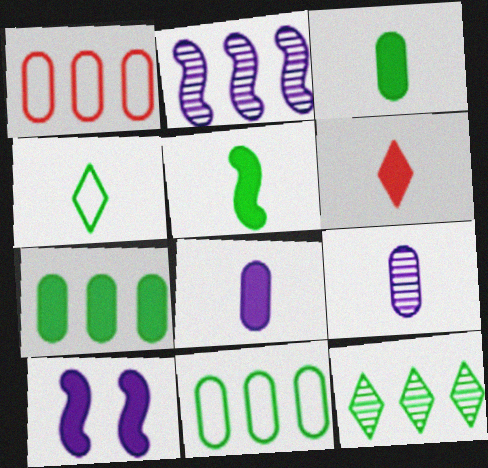[[5, 6, 8], 
[6, 7, 10]]